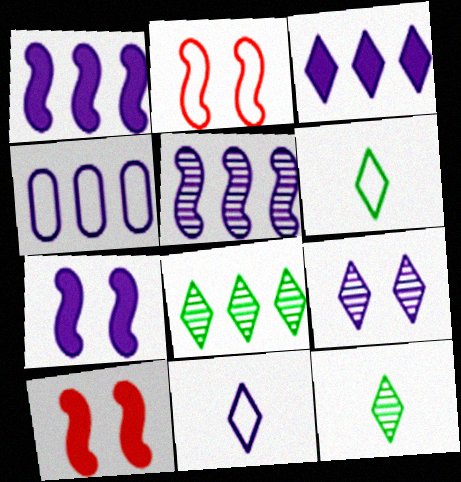[[2, 4, 6], 
[3, 4, 5], 
[3, 9, 11], 
[4, 10, 12]]